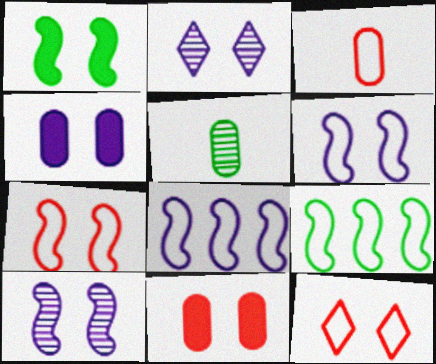[[1, 7, 10], 
[2, 4, 6]]